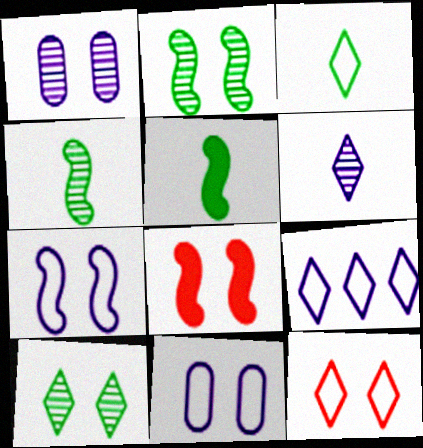[[2, 7, 8], 
[3, 9, 12], 
[8, 10, 11]]